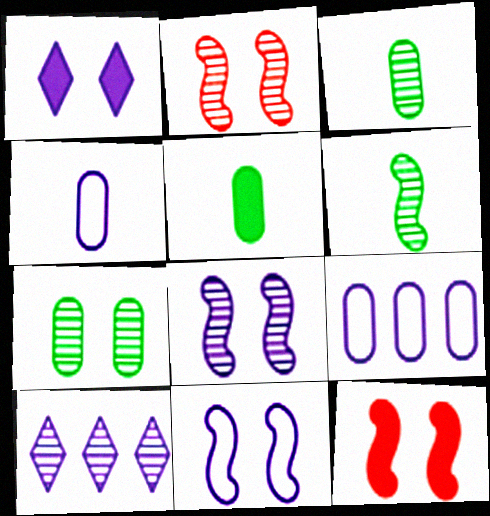[[2, 3, 10]]